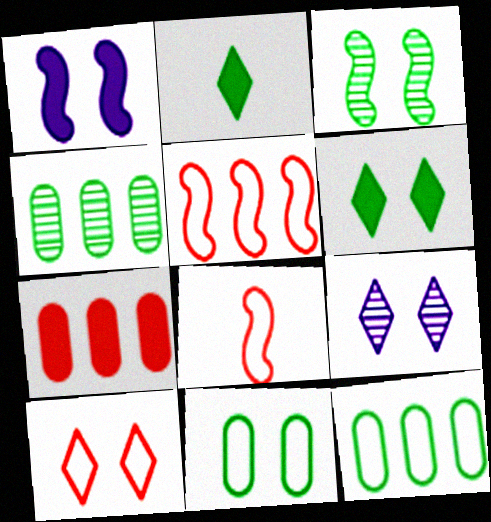[[1, 2, 7], 
[2, 3, 12], 
[3, 6, 11], 
[6, 9, 10]]